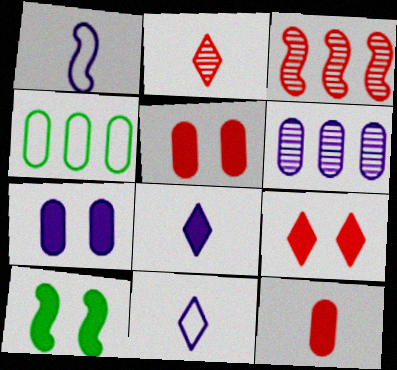[[1, 3, 10], 
[7, 9, 10]]